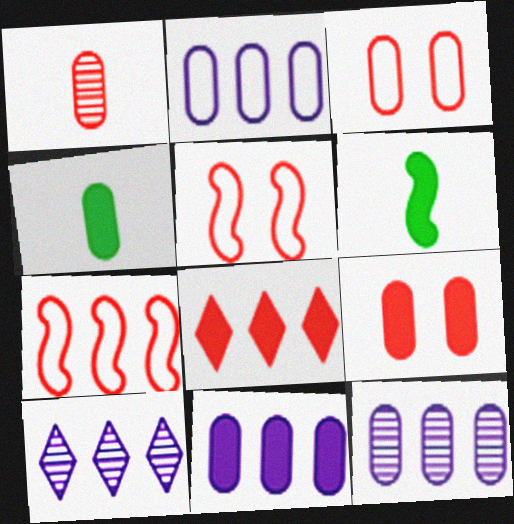[[1, 5, 8], 
[2, 11, 12], 
[3, 4, 12], 
[3, 6, 10], 
[4, 5, 10], 
[4, 9, 11]]